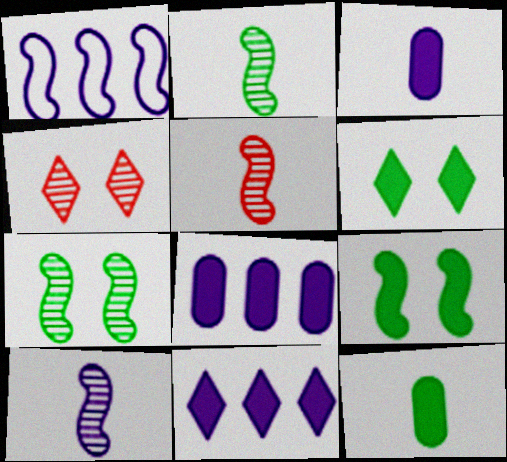[[1, 4, 12], 
[1, 5, 9], 
[2, 5, 10]]